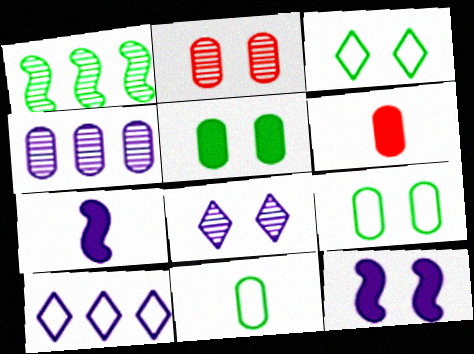[[2, 3, 12], 
[4, 6, 9]]